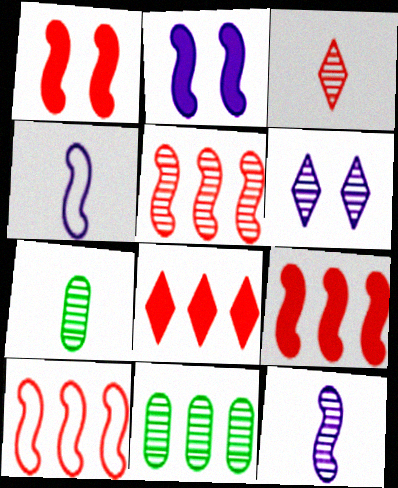[[3, 7, 12], 
[5, 6, 7], 
[5, 9, 10]]